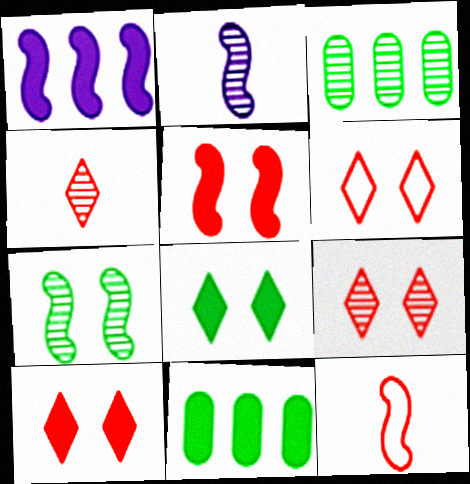[[1, 7, 12], 
[2, 3, 9], 
[2, 6, 11], 
[6, 9, 10]]